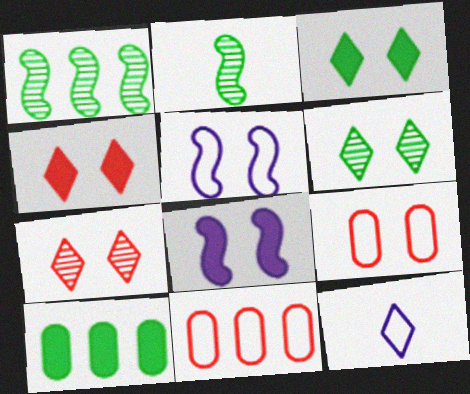[[6, 8, 9]]